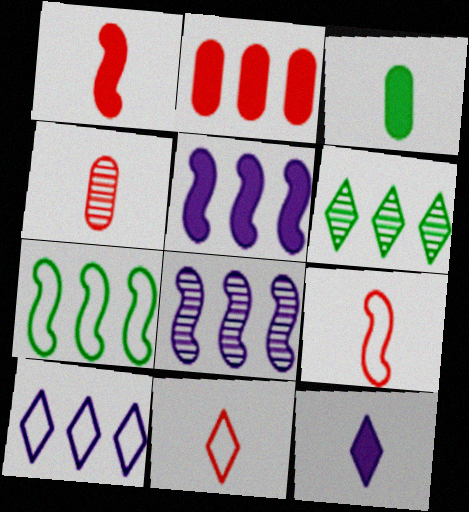[[1, 3, 12], 
[1, 4, 11]]